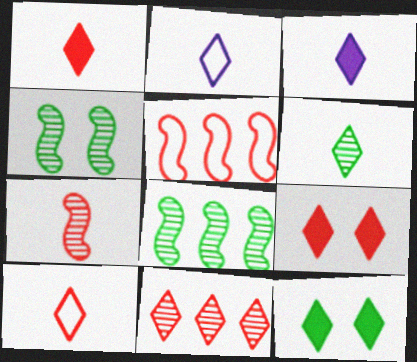[[1, 2, 6], 
[2, 11, 12], 
[3, 6, 10], 
[9, 10, 11]]